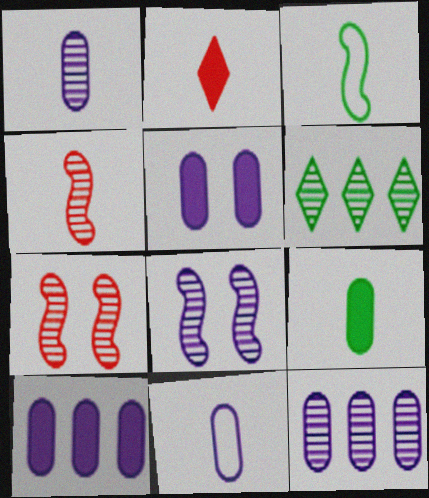[[1, 2, 3], 
[1, 6, 7], 
[5, 11, 12]]